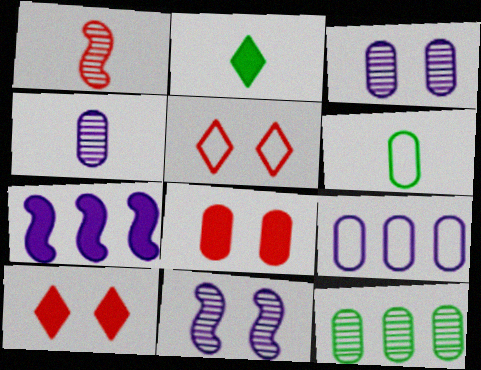[[2, 7, 8]]